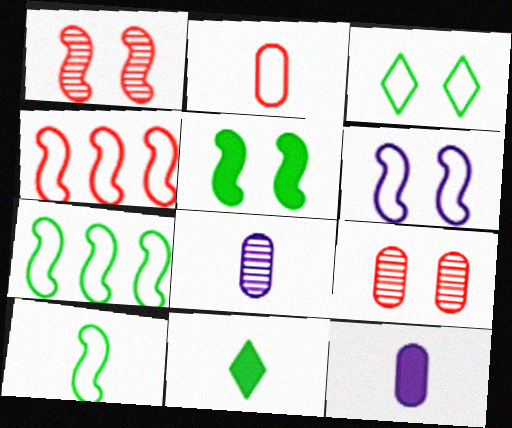[[1, 5, 6], 
[4, 6, 10]]